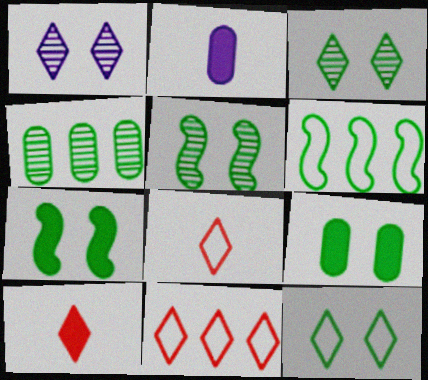[[2, 5, 11], 
[5, 9, 12]]